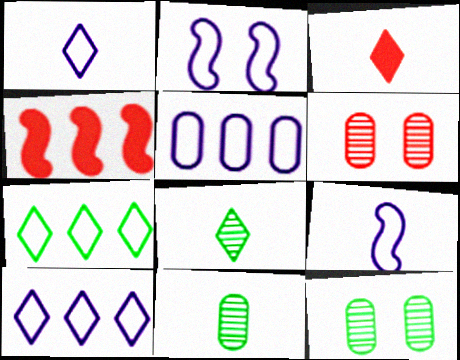[[1, 2, 5], 
[1, 3, 8], 
[1, 4, 12], 
[3, 9, 11]]